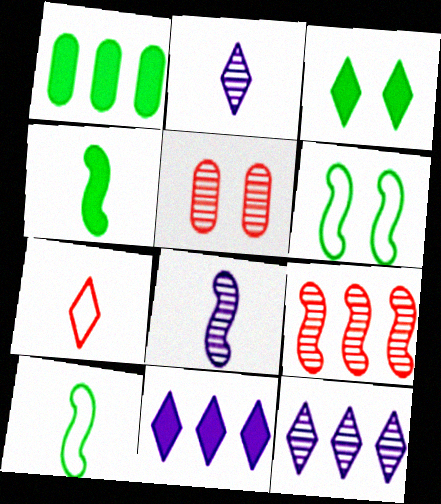[[1, 3, 4], 
[3, 7, 12], 
[5, 10, 11]]